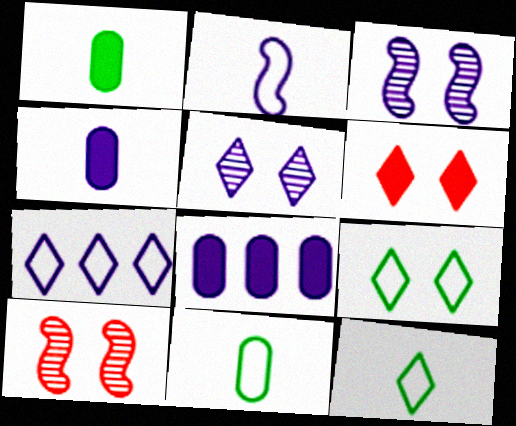[[1, 7, 10], 
[2, 5, 8], 
[3, 4, 7], 
[5, 6, 9], 
[8, 10, 12]]